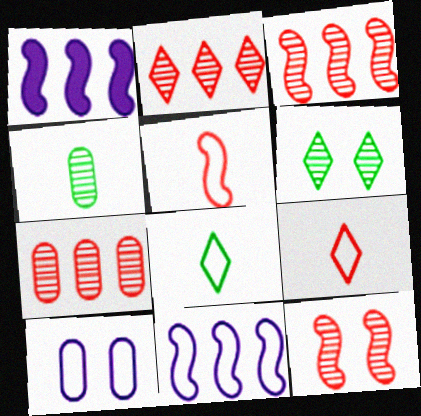[[2, 3, 7]]